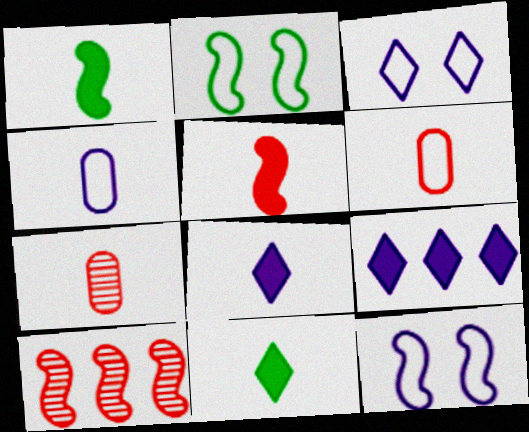[[1, 10, 12], 
[2, 7, 9]]